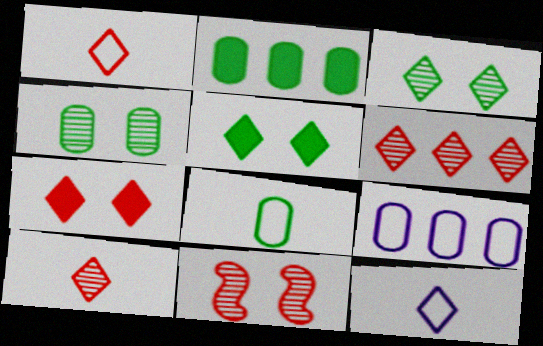[[1, 6, 7], 
[2, 4, 8], 
[2, 11, 12], 
[5, 6, 12]]